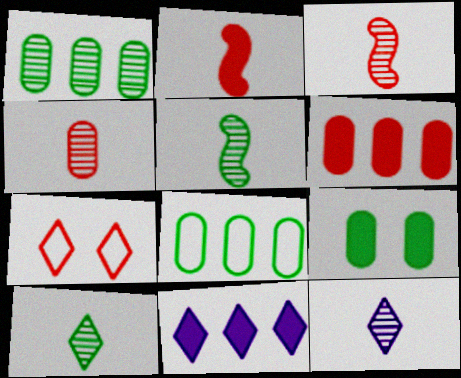[[2, 9, 11], 
[3, 6, 7], 
[4, 5, 12], 
[7, 10, 11]]